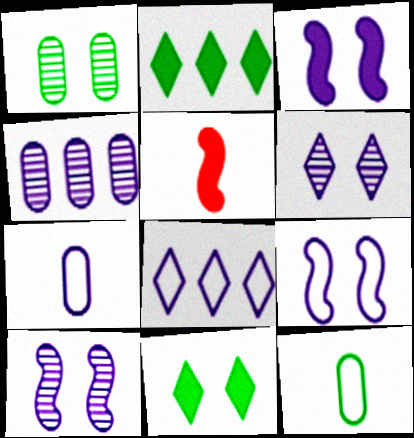[[1, 5, 8], 
[3, 9, 10], 
[7, 8, 9]]